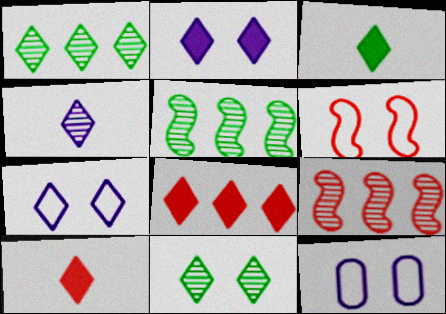[[1, 7, 10], 
[2, 3, 8], 
[3, 9, 12], 
[5, 10, 12]]